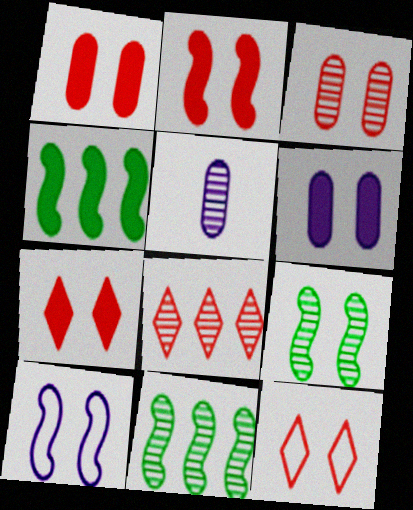[[1, 2, 7], 
[2, 3, 12], 
[2, 9, 10], 
[4, 5, 12], 
[5, 8, 9], 
[6, 9, 12]]